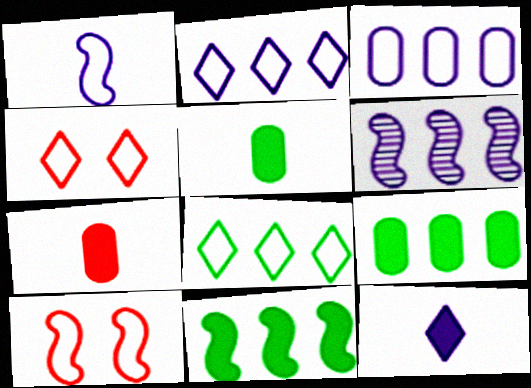[[4, 5, 6]]